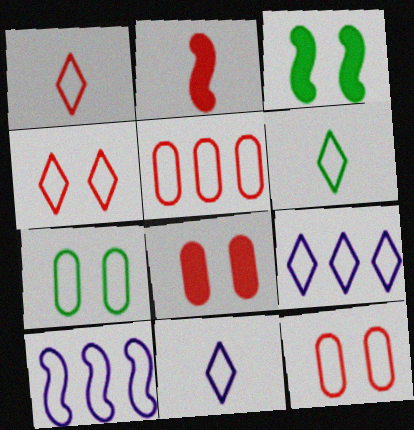[[1, 6, 11], 
[1, 7, 10], 
[4, 6, 9], 
[6, 10, 12]]